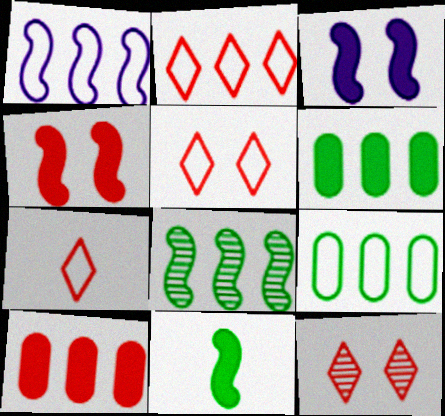[[1, 2, 9], 
[2, 5, 7]]